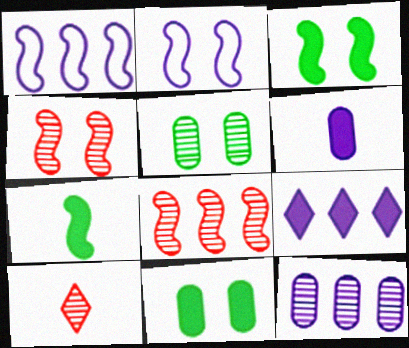[[1, 4, 7], 
[1, 9, 12], 
[1, 10, 11], 
[2, 3, 4], 
[2, 7, 8]]